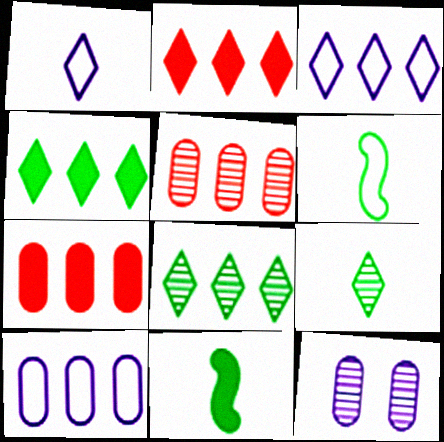[[2, 3, 8], 
[2, 6, 12]]